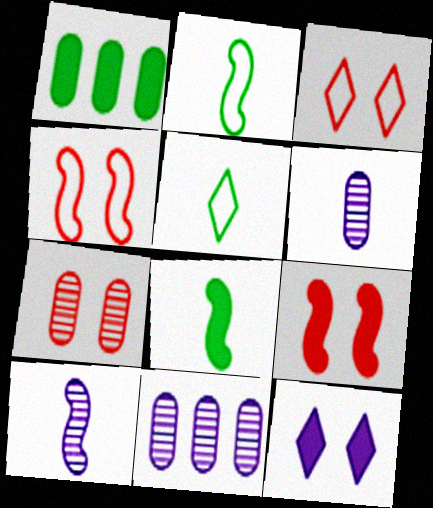[[1, 3, 10], 
[3, 7, 9], 
[3, 8, 11], 
[5, 9, 11]]